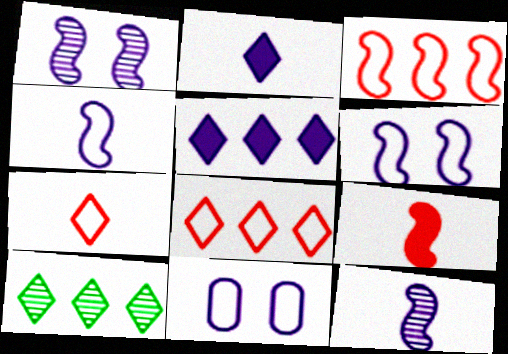[[5, 8, 10], 
[5, 11, 12], 
[9, 10, 11]]